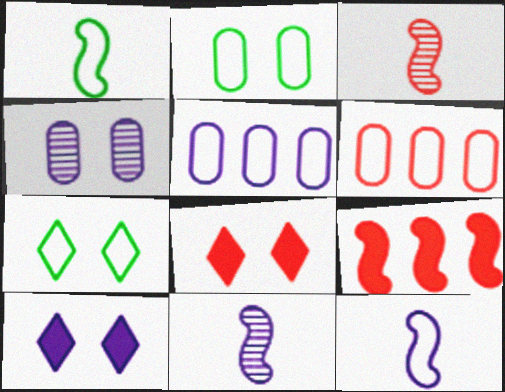[[3, 6, 8], 
[5, 10, 11], 
[6, 7, 12]]